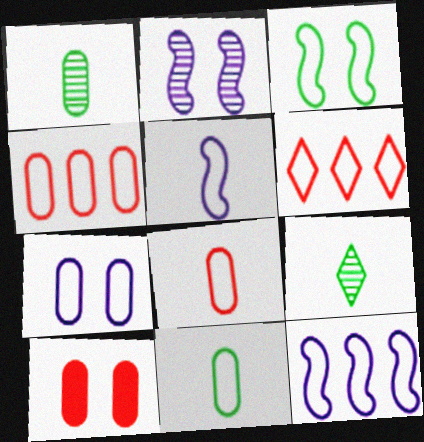[[4, 7, 11], 
[9, 10, 12]]